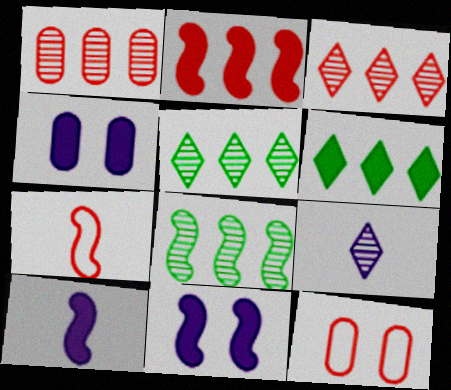[[4, 5, 7], 
[5, 10, 12], 
[7, 8, 11]]